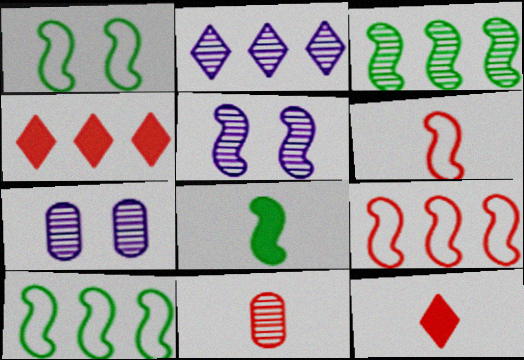[[1, 3, 8], 
[5, 8, 9], 
[6, 11, 12], 
[7, 10, 12]]